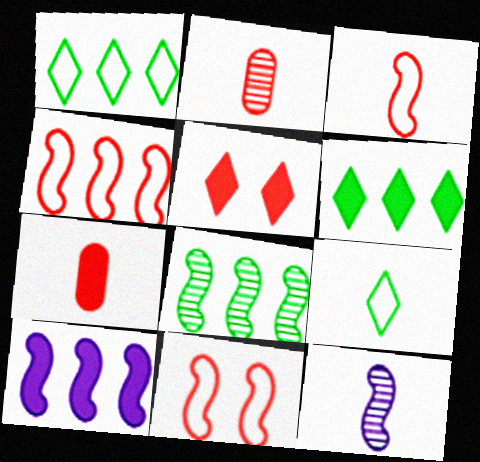[[2, 4, 5], 
[3, 4, 11], 
[4, 8, 10], 
[7, 9, 12]]